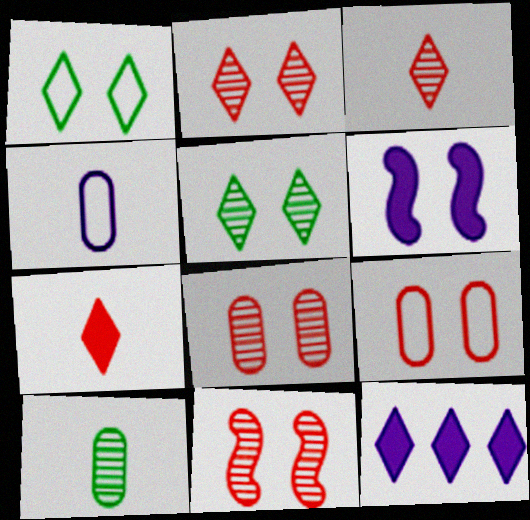[[1, 3, 12], 
[1, 6, 8], 
[2, 8, 11], 
[5, 6, 9]]